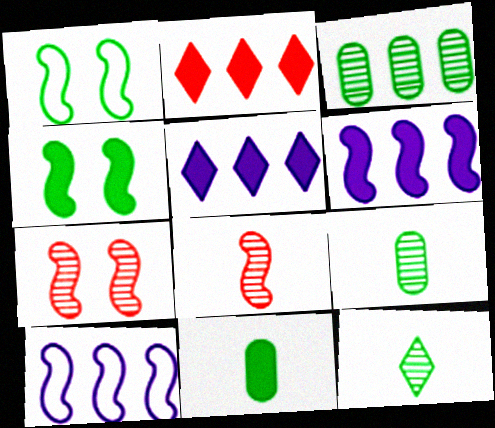[[1, 6, 8], 
[2, 3, 10], 
[4, 8, 10]]